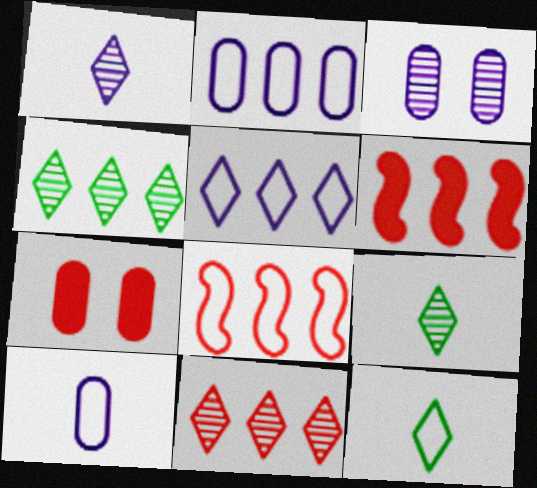[[2, 4, 6], 
[3, 6, 12]]